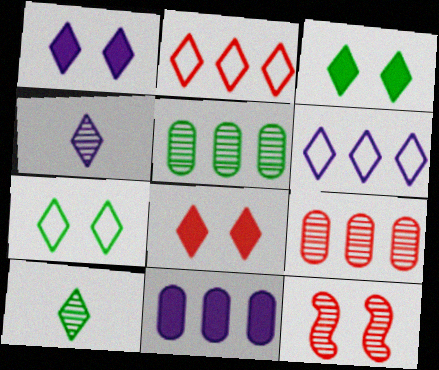[[1, 2, 10], 
[1, 3, 8], 
[1, 4, 6], 
[2, 3, 4], 
[4, 5, 12], 
[6, 8, 10]]